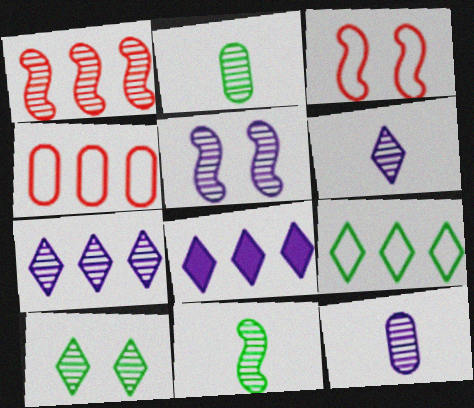[[1, 5, 11], 
[1, 10, 12], 
[2, 3, 8], 
[5, 7, 12]]